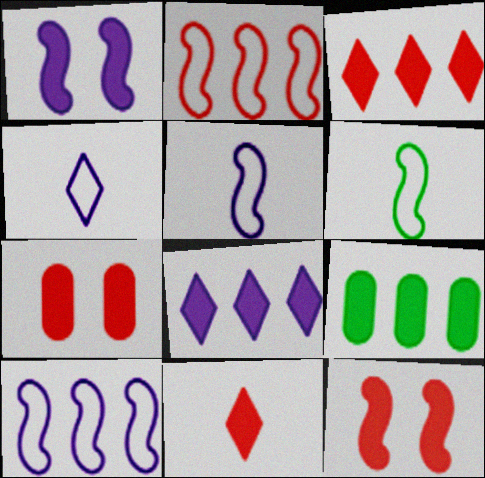[[1, 9, 11]]